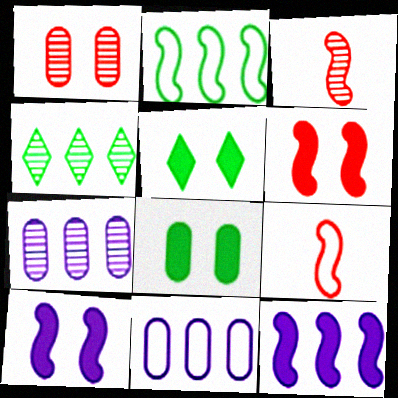[[2, 3, 10], 
[3, 5, 11], 
[5, 7, 9]]